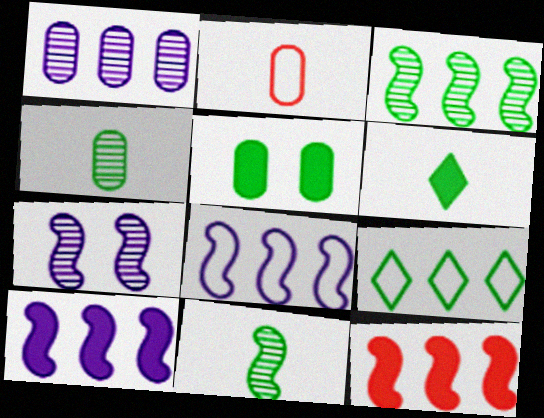[[1, 2, 5], 
[1, 9, 12], 
[3, 8, 12], 
[5, 9, 11]]